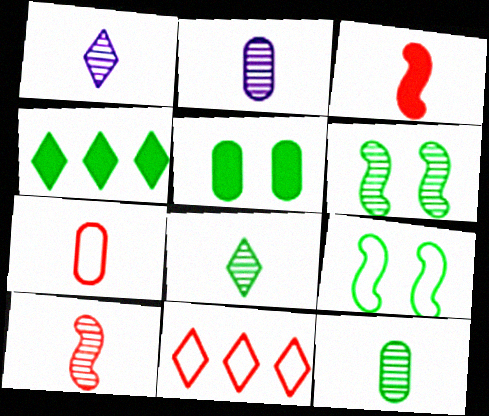[[1, 10, 12], 
[2, 8, 10], 
[4, 9, 12]]